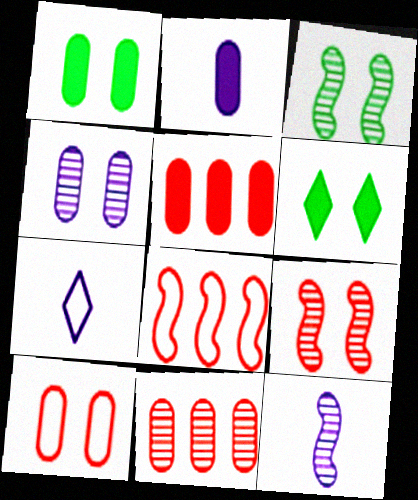[[1, 2, 5], 
[1, 4, 10], 
[2, 7, 12], 
[3, 5, 7]]